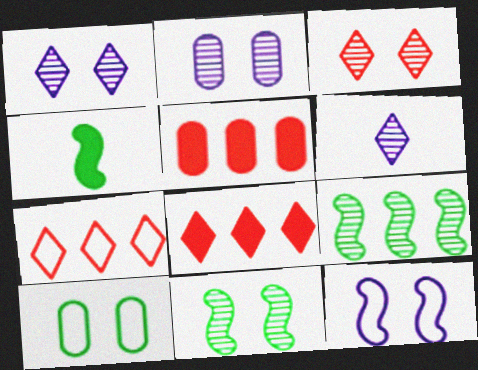[[2, 3, 11], 
[2, 4, 7]]